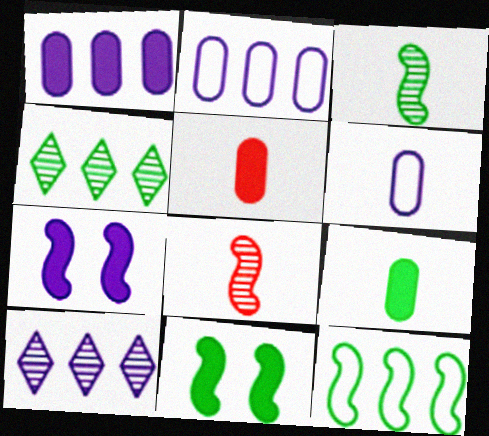[[3, 11, 12], 
[6, 7, 10], 
[7, 8, 12]]